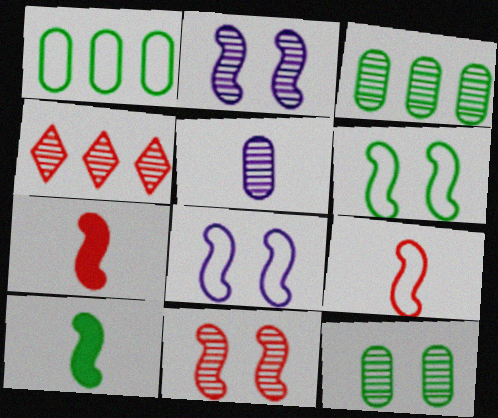[]